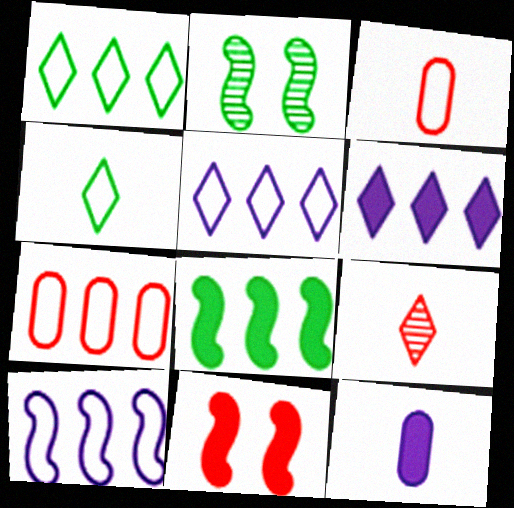[[1, 7, 10], 
[2, 3, 6], 
[7, 9, 11]]